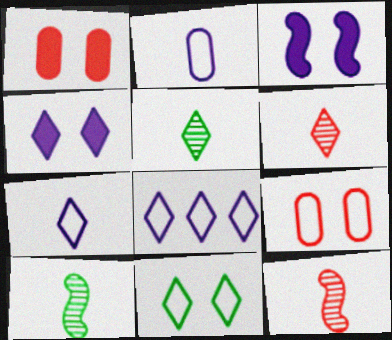[[1, 8, 10]]